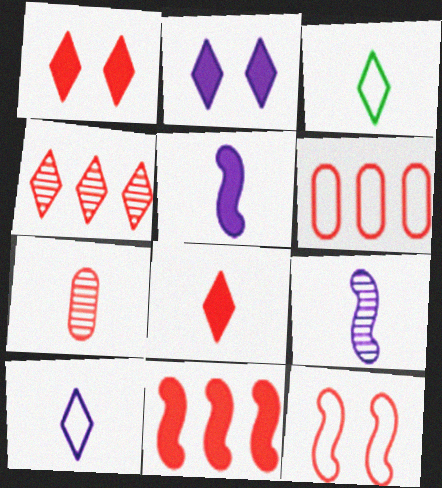[[2, 3, 4], 
[3, 5, 7], 
[4, 6, 11]]